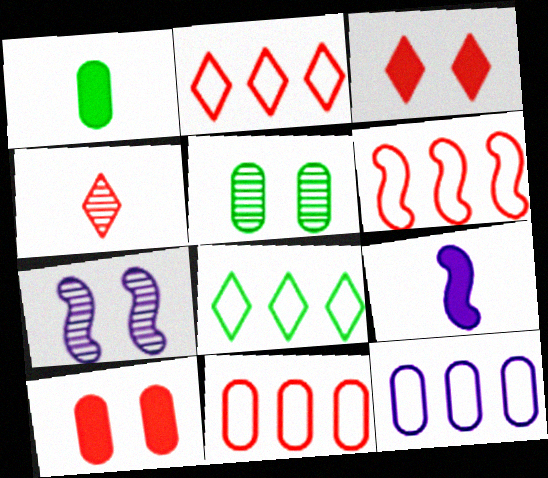[[1, 2, 7], 
[2, 3, 4], 
[2, 5, 9], 
[2, 6, 11], 
[4, 6, 10], 
[6, 8, 12]]